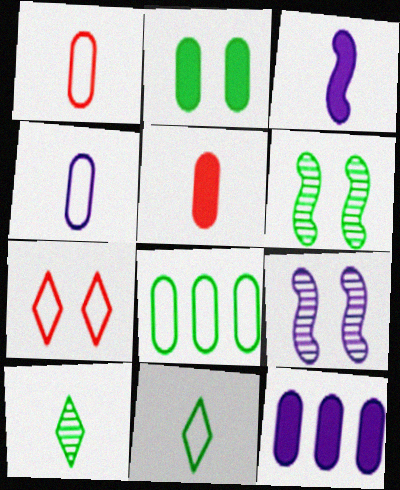[[1, 3, 10], 
[2, 5, 12], 
[2, 7, 9]]